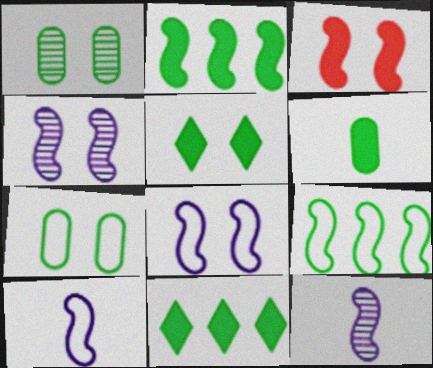[[2, 5, 6], 
[3, 9, 12]]